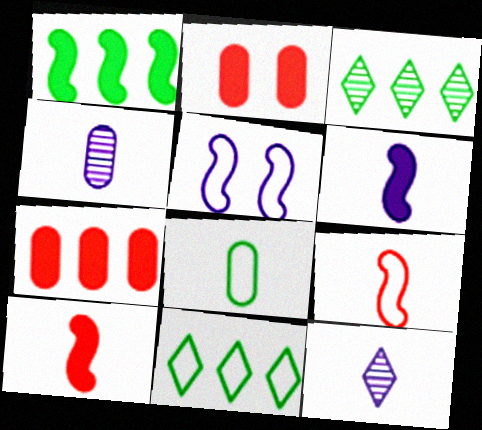[[8, 10, 12]]